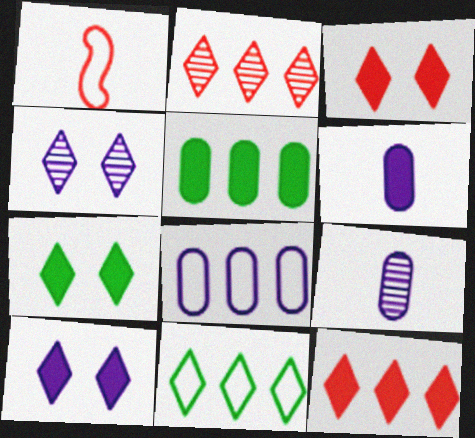[[1, 4, 5], 
[3, 7, 10]]